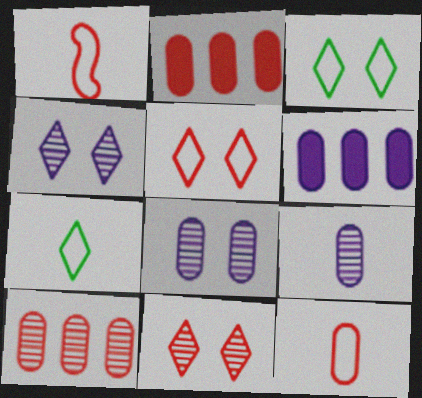[[1, 2, 11]]